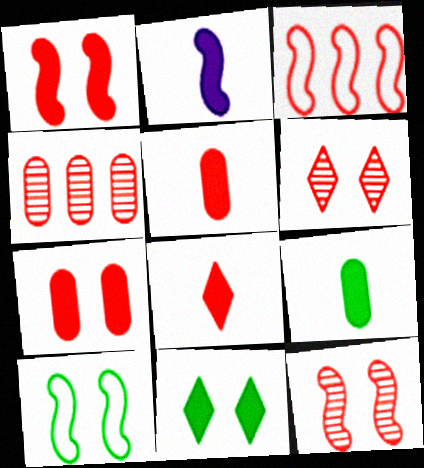[[2, 8, 9], 
[3, 5, 6]]